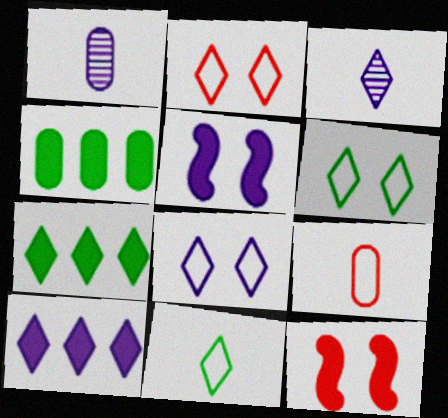[[2, 3, 7], 
[2, 6, 8], 
[3, 8, 10]]